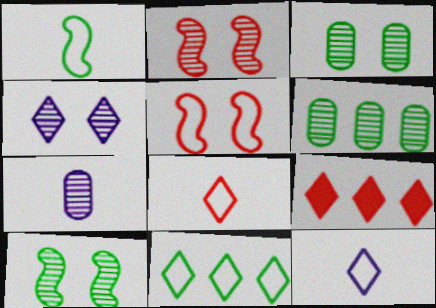[[2, 3, 4]]